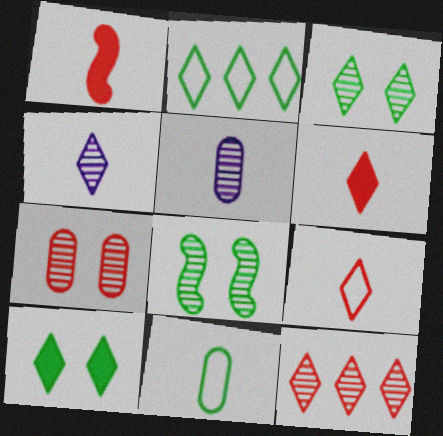[[1, 4, 11], 
[3, 4, 12], 
[5, 8, 12]]